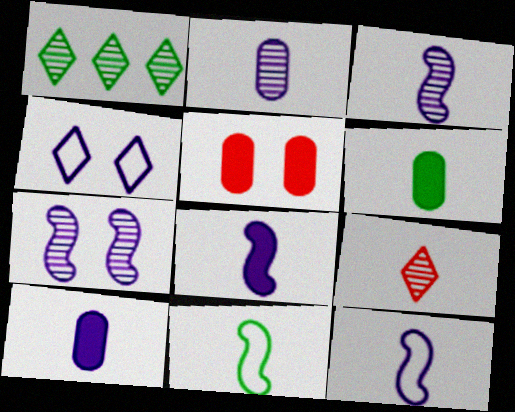[[1, 5, 12], 
[3, 8, 12], 
[6, 9, 12], 
[9, 10, 11]]